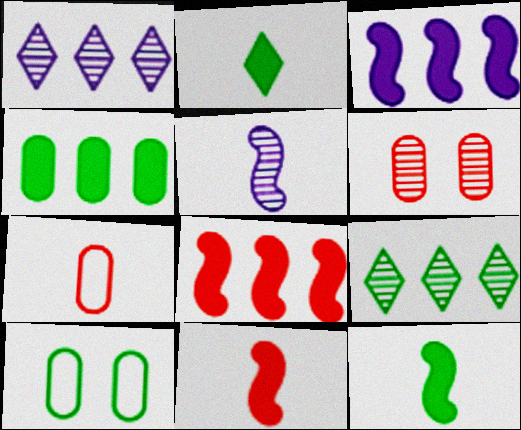[[1, 10, 11], 
[2, 5, 7], 
[5, 6, 9], 
[9, 10, 12]]